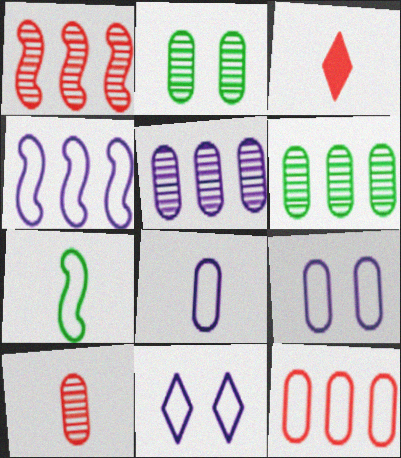[[2, 3, 4], 
[2, 5, 10], 
[4, 8, 11], 
[7, 11, 12]]